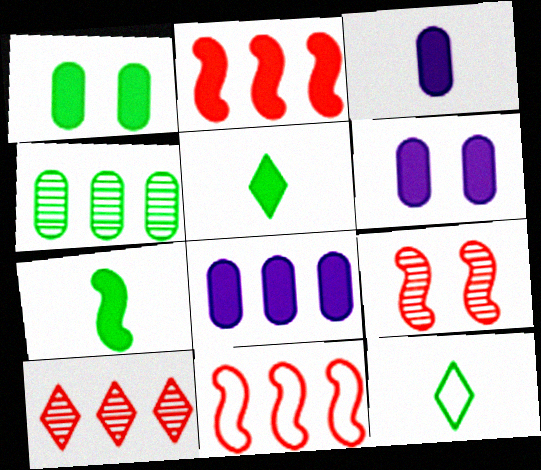[[2, 5, 6], 
[3, 6, 8], 
[8, 9, 12]]